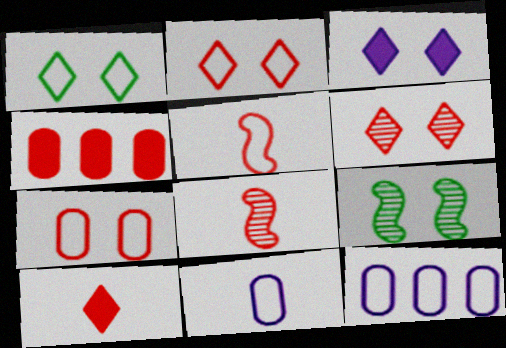[[1, 3, 6], 
[1, 5, 12], 
[2, 4, 8], 
[3, 7, 9], 
[4, 5, 6], 
[9, 10, 12]]